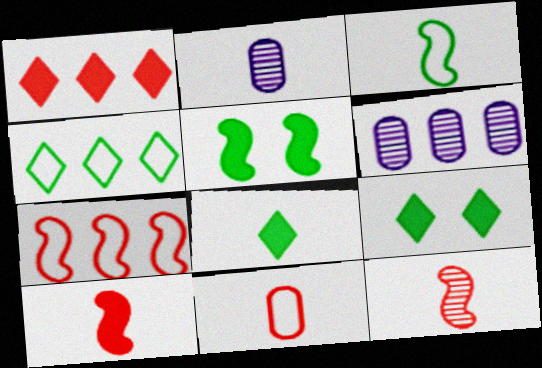[[2, 7, 9]]